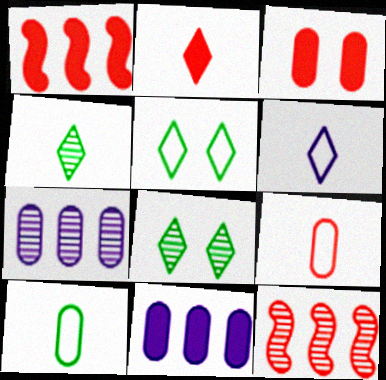[[1, 2, 3], 
[2, 4, 6], 
[3, 7, 10]]